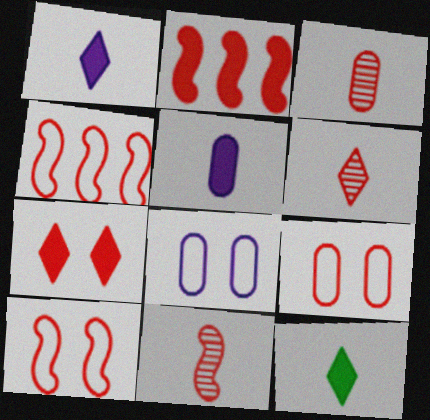[[2, 6, 9], 
[2, 10, 11], 
[3, 4, 7], 
[3, 6, 11]]